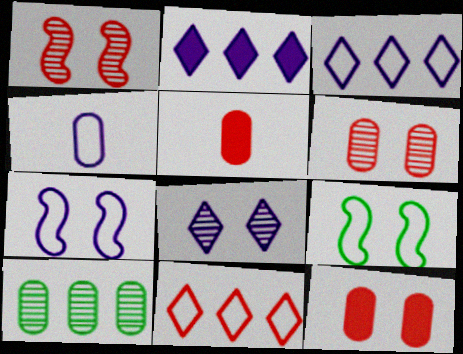[[1, 5, 11], 
[3, 4, 7], 
[4, 9, 11], 
[4, 10, 12], 
[8, 9, 12]]